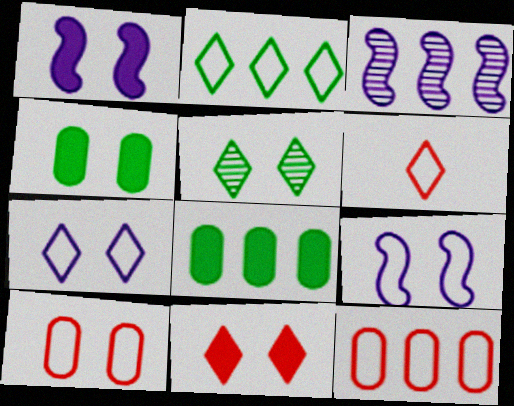[[1, 4, 11], 
[1, 5, 10], 
[2, 6, 7], 
[3, 4, 6], 
[5, 7, 11]]